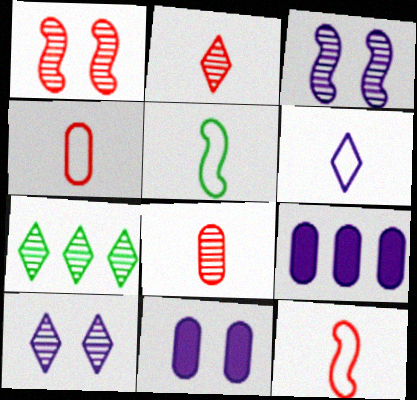[[2, 7, 10], 
[3, 6, 9], 
[3, 7, 8], 
[4, 5, 6], 
[7, 11, 12]]